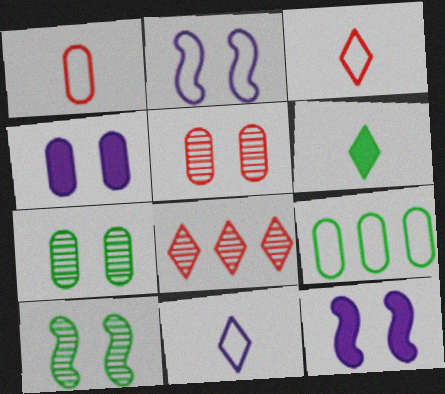[[2, 3, 9], 
[6, 9, 10]]